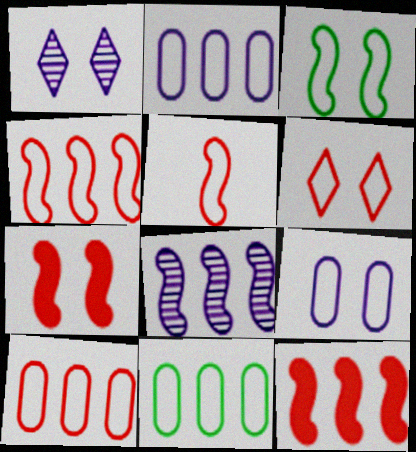[[2, 10, 11], 
[3, 6, 9], 
[5, 6, 10]]